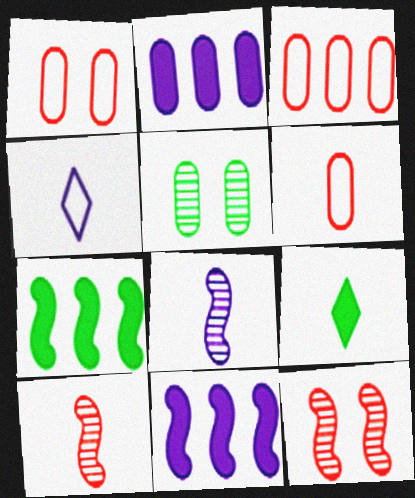[[1, 3, 6], 
[2, 5, 6], 
[6, 8, 9]]